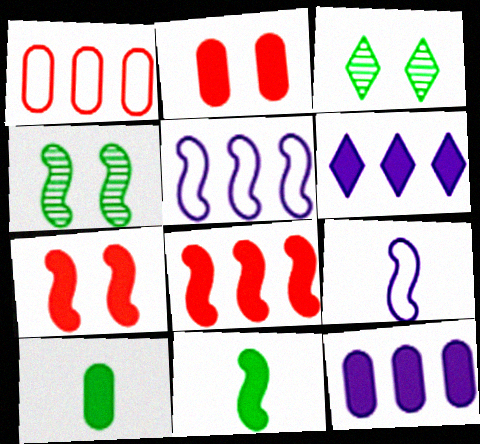[[2, 6, 11], 
[2, 10, 12], 
[4, 8, 9], 
[6, 7, 10]]